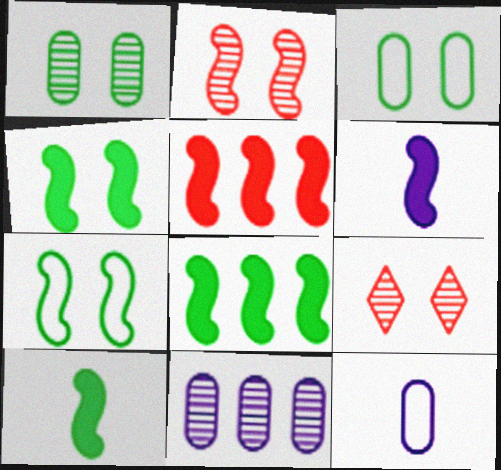[[4, 5, 6], 
[4, 8, 10], 
[8, 9, 12]]